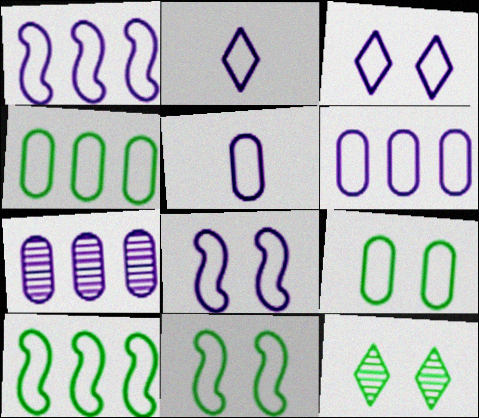[[1, 3, 5], 
[2, 6, 8]]